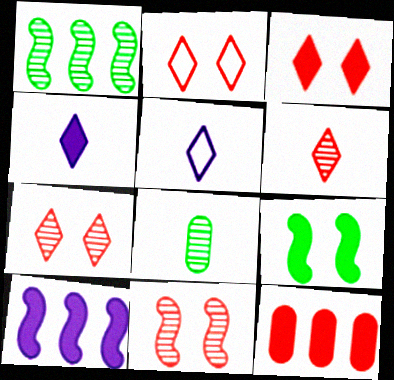[[2, 3, 7], 
[2, 8, 10], 
[4, 9, 12]]